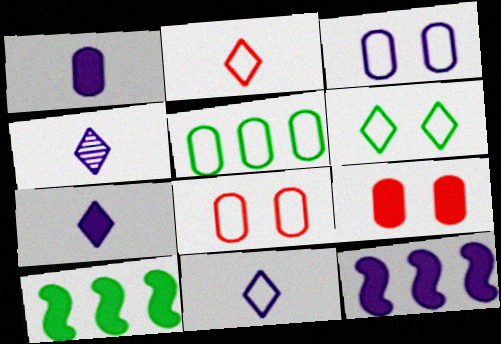[[3, 4, 12], 
[4, 7, 11], 
[4, 8, 10], 
[7, 9, 10]]